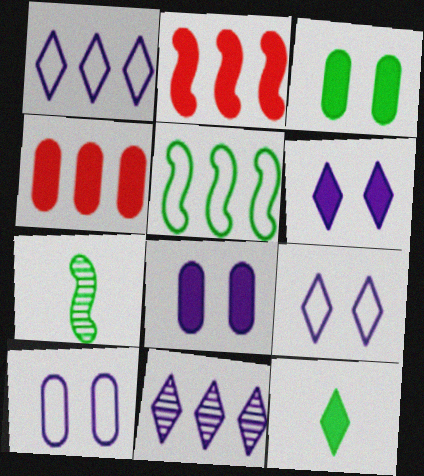[[2, 8, 12], 
[4, 5, 11], 
[4, 7, 9]]